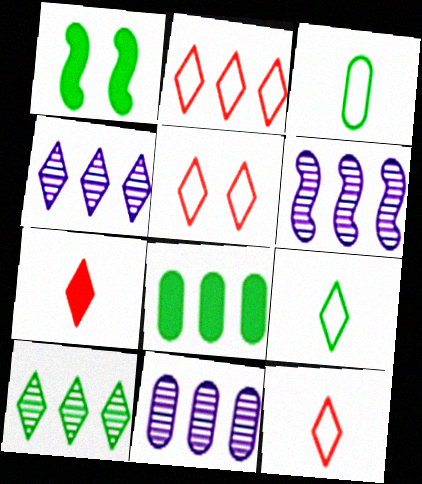[[1, 3, 10], 
[1, 11, 12], 
[2, 5, 12], 
[2, 6, 8], 
[4, 6, 11]]